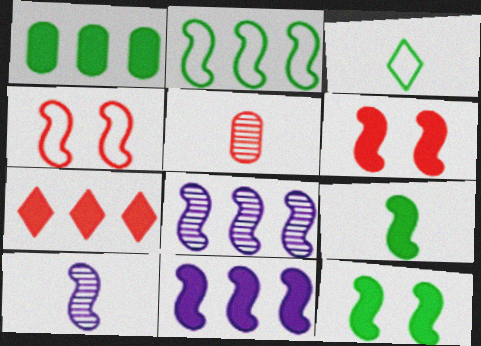[[1, 7, 11], 
[2, 6, 10], 
[4, 5, 7], 
[4, 8, 9], 
[6, 9, 11]]